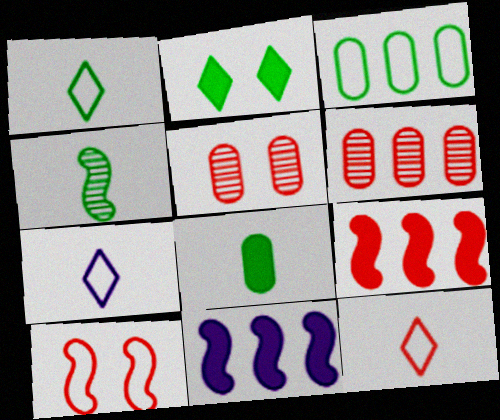[[1, 4, 8], 
[1, 5, 11], 
[1, 7, 12], 
[2, 3, 4], 
[3, 7, 10], 
[4, 10, 11], 
[5, 9, 12]]